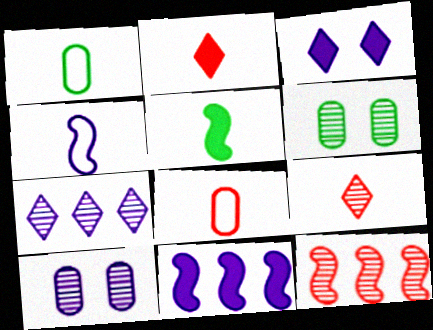[[1, 3, 12]]